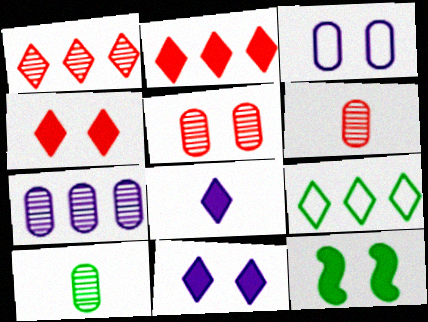[[5, 7, 10], 
[9, 10, 12]]